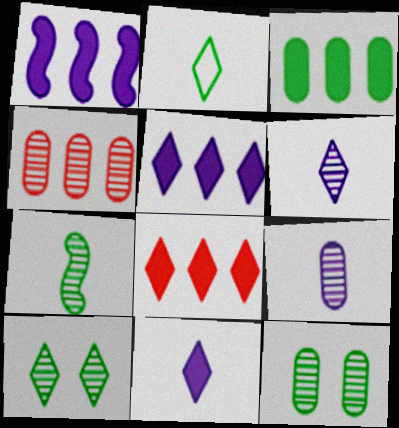[[1, 3, 8], 
[4, 9, 12]]